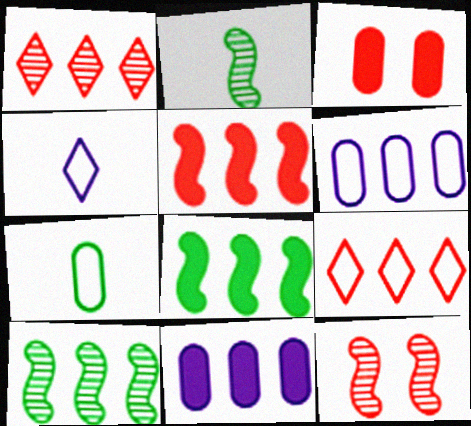[[1, 6, 8], 
[3, 4, 10], 
[9, 10, 11]]